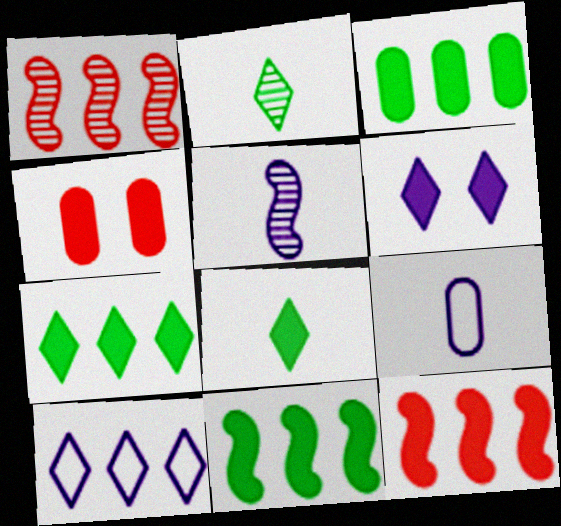[[1, 3, 10], 
[3, 7, 11]]